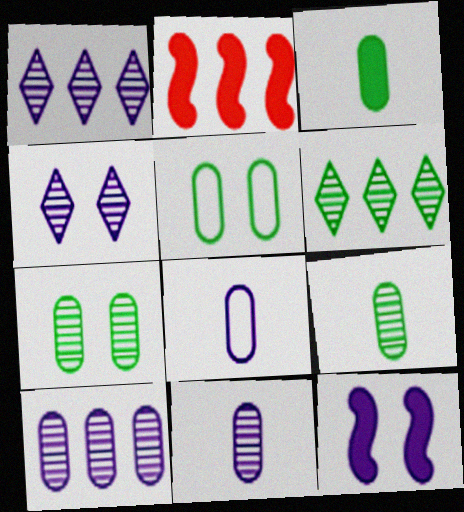[[1, 8, 12]]